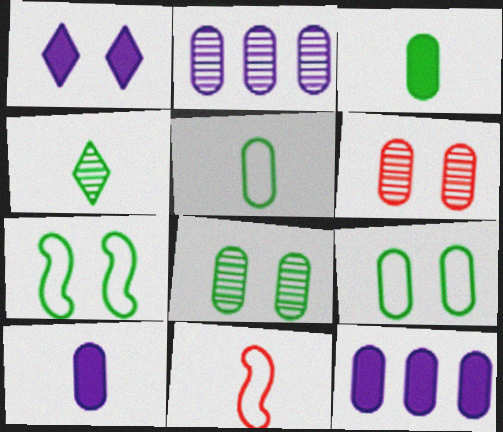[[1, 6, 7], 
[4, 10, 11], 
[5, 6, 12]]